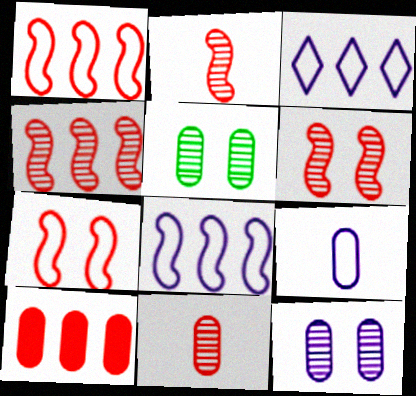[[2, 4, 6], 
[5, 9, 10]]